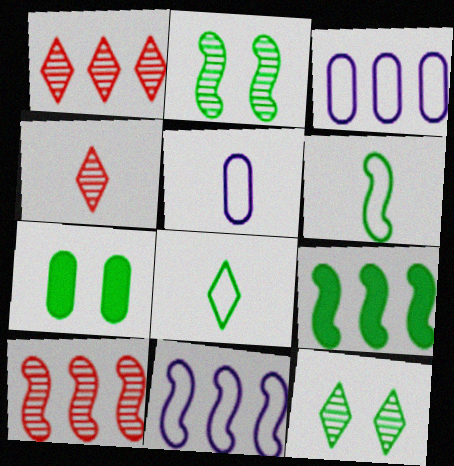[[1, 3, 9], 
[2, 6, 9], 
[4, 7, 11], 
[9, 10, 11]]